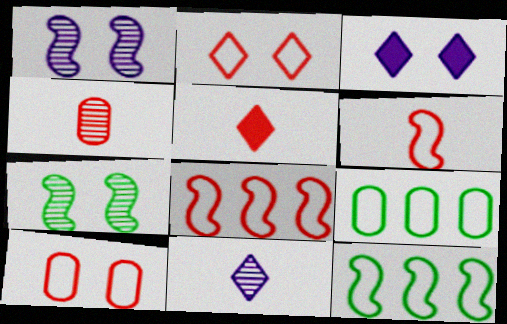[[1, 5, 9], 
[3, 4, 12], 
[3, 7, 10], 
[4, 5, 6]]